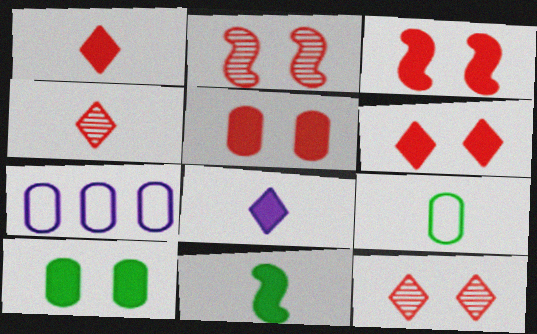[[3, 5, 6], 
[7, 11, 12]]